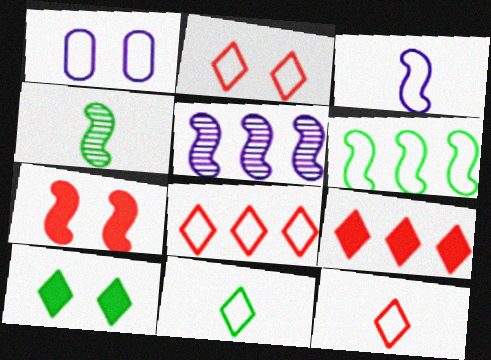[[1, 4, 9], 
[1, 6, 12], 
[2, 8, 12]]